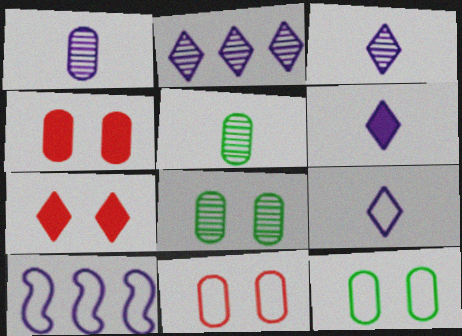[[3, 6, 9], 
[5, 7, 10]]